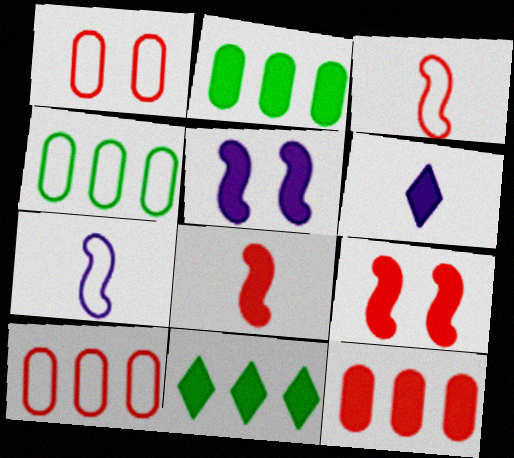[[2, 6, 9]]